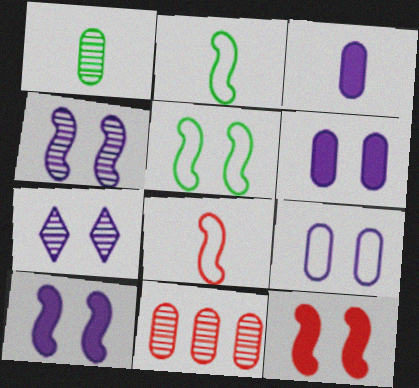[[4, 5, 12], 
[7, 9, 10]]